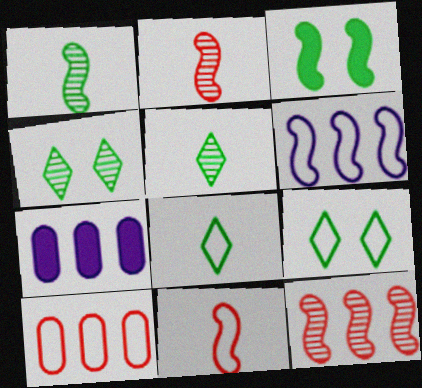[[2, 3, 6], 
[2, 7, 9], 
[4, 7, 11]]